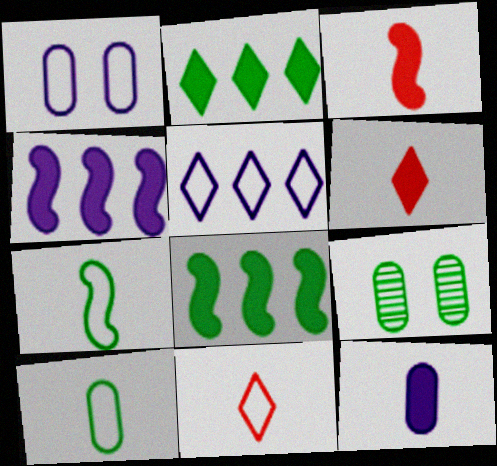[[2, 7, 9], 
[3, 5, 9], 
[4, 9, 11]]